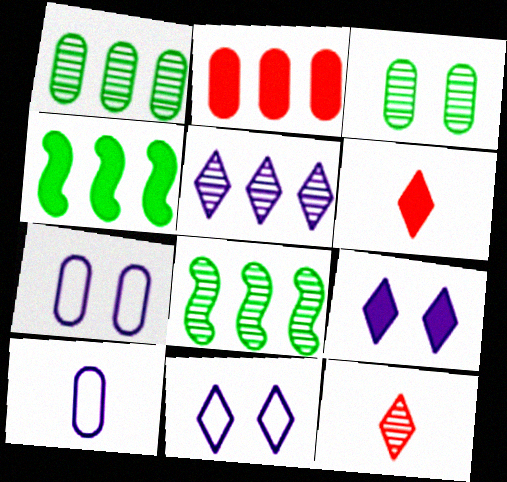[[2, 3, 10], 
[4, 7, 12], 
[6, 7, 8]]